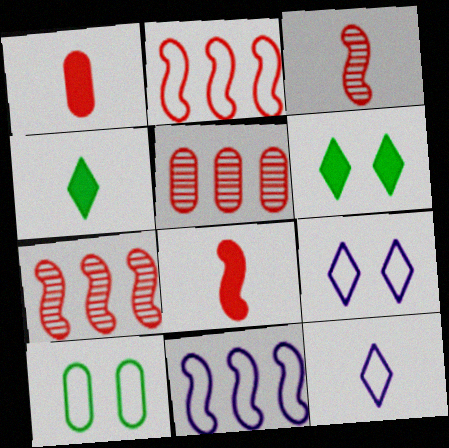[[2, 10, 12]]